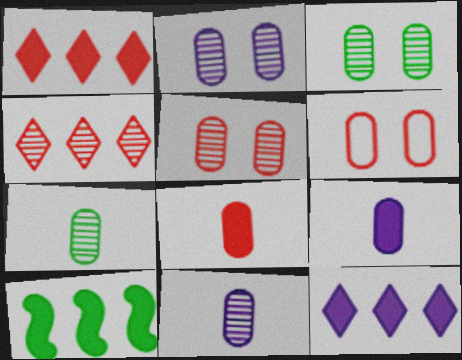[[2, 3, 5]]